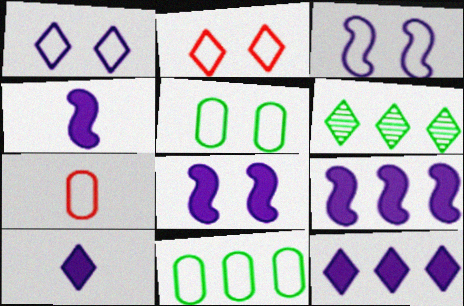[[2, 3, 5], 
[2, 6, 10], 
[4, 8, 9], 
[6, 7, 8]]